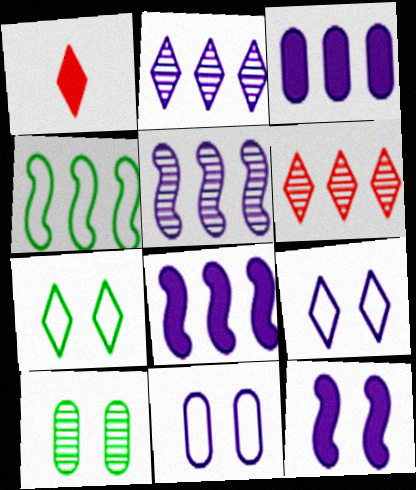[[1, 2, 7], 
[3, 4, 6]]